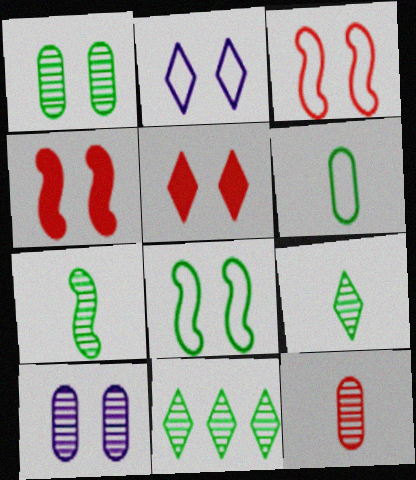[[1, 2, 4], 
[1, 7, 11], 
[5, 8, 10]]